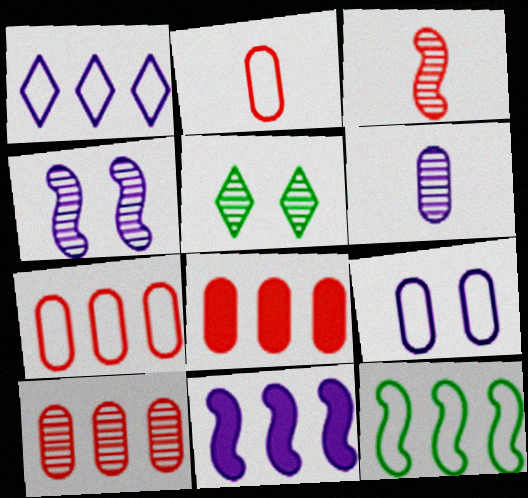[[1, 7, 12], 
[2, 5, 11], 
[7, 8, 10]]